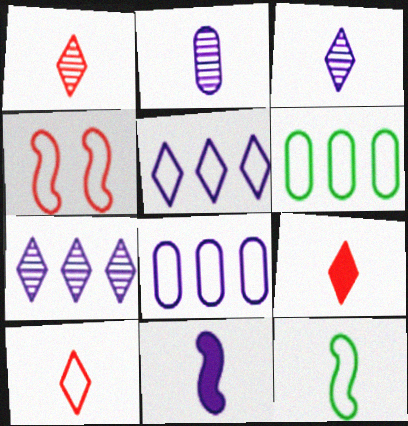[[1, 9, 10], 
[2, 9, 12]]